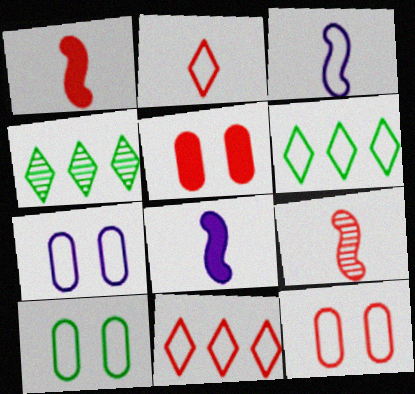[[1, 4, 7], 
[3, 4, 5], 
[3, 6, 12], 
[3, 10, 11], 
[4, 8, 12], 
[5, 9, 11], 
[7, 10, 12]]